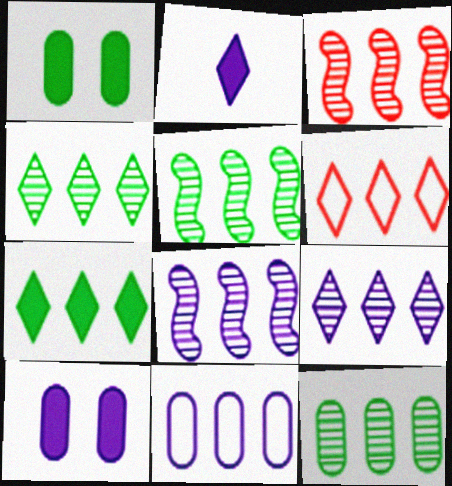[[3, 5, 8], 
[3, 7, 11], 
[3, 9, 12], 
[4, 5, 12], 
[6, 7, 9]]